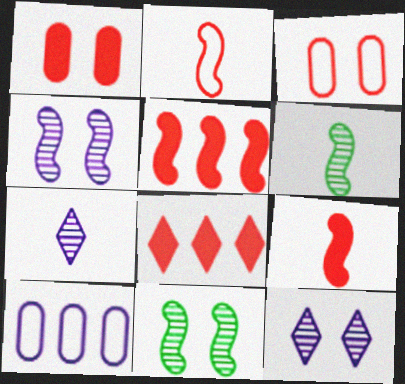[[1, 8, 9]]